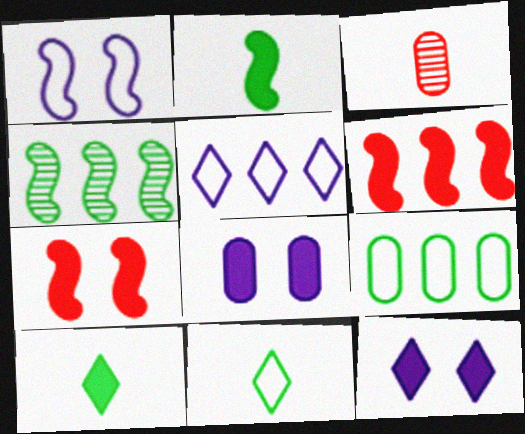[[3, 8, 9], 
[6, 8, 10]]